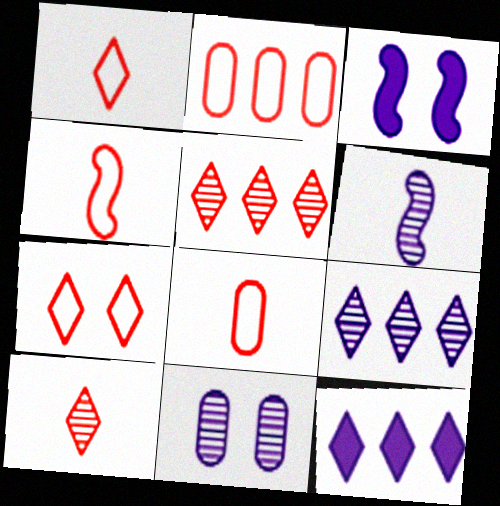[[1, 4, 8], 
[2, 4, 7], 
[6, 9, 11]]